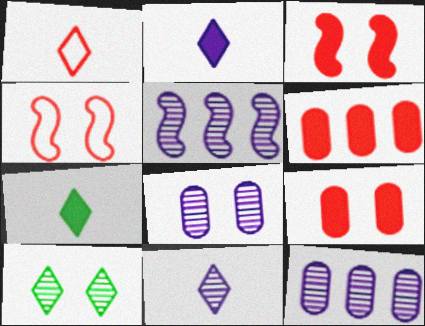[[1, 7, 11], 
[4, 7, 12], 
[5, 8, 11]]